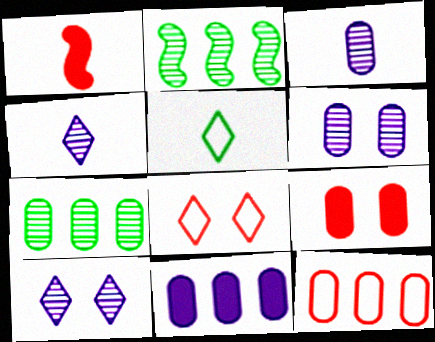[[1, 3, 5], 
[7, 11, 12]]